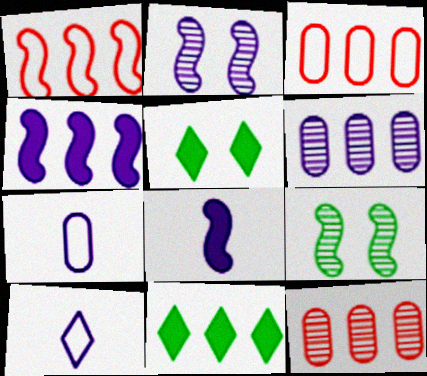[[1, 6, 11], 
[1, 8, 9]]